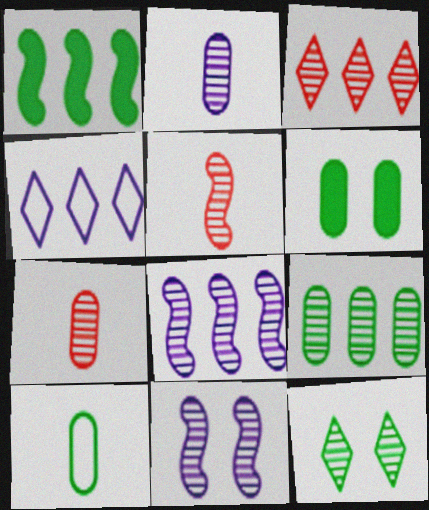[[1, 10, 12], 
[3, 8, 9], 
[4, 5, 6], 
[6, 9, 10], 
[7, 8, 12]]